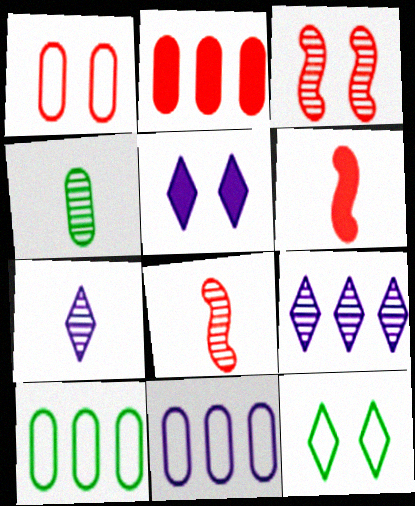[[3, 4, 9], 
[4, 7, 8], 
[5, 8, 10]]